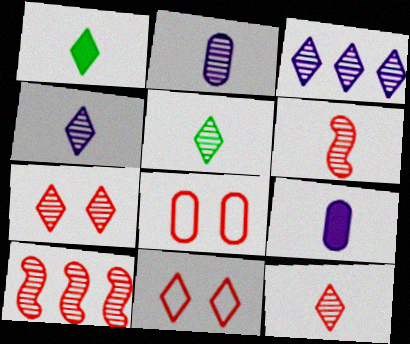[[1, 3, 11], 
[2, 5, 6], 
[3, 5, 7], 
[4, 5, 12]]